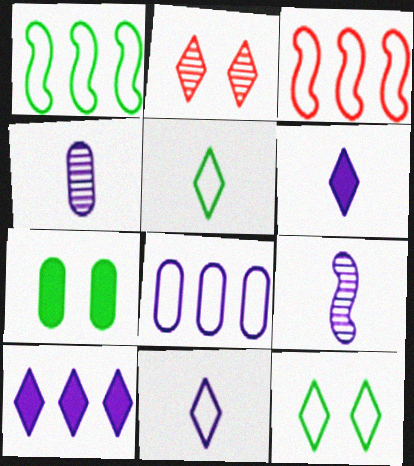[[2, 5, 10]]